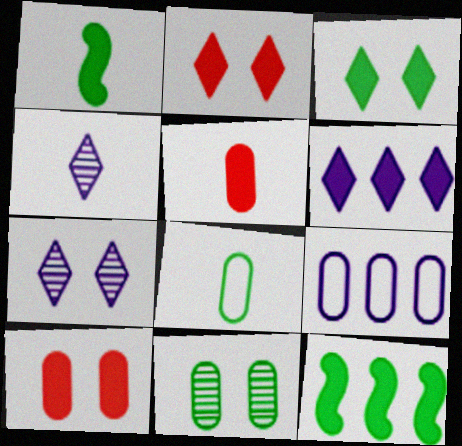[[1, 6, 10], 
[5, 9, 11]]